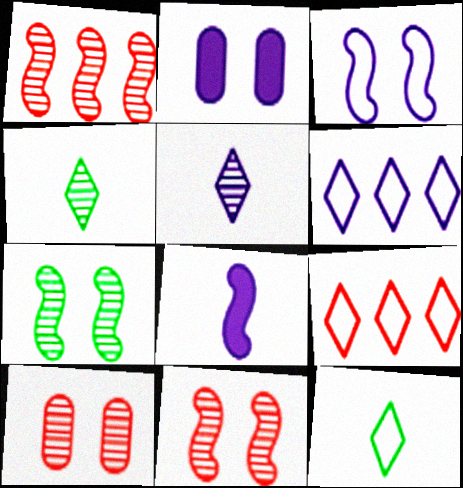[[1, 2, 12]]